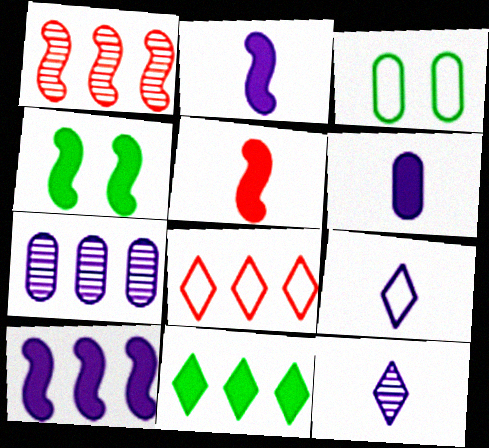[[4, 5, 10]]